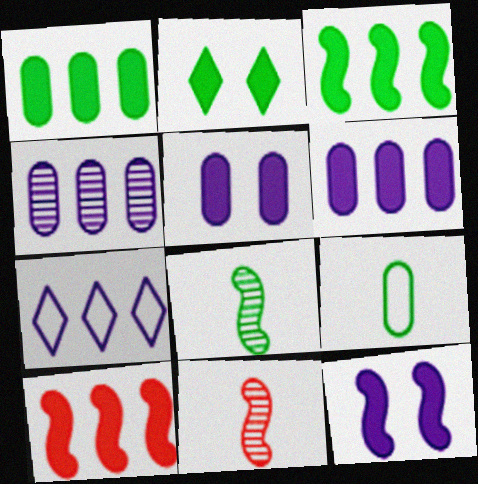[]